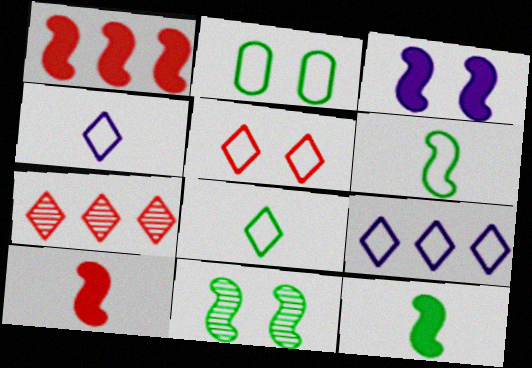[[1, 3, 12], 
[5, 8, 9]]